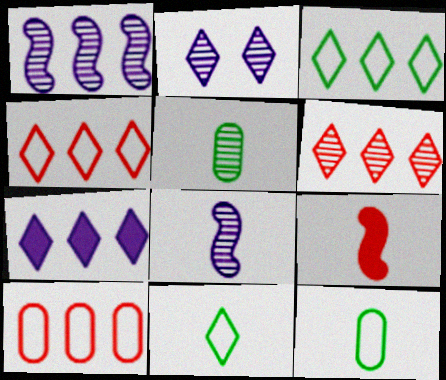[[3, 6, 7]]